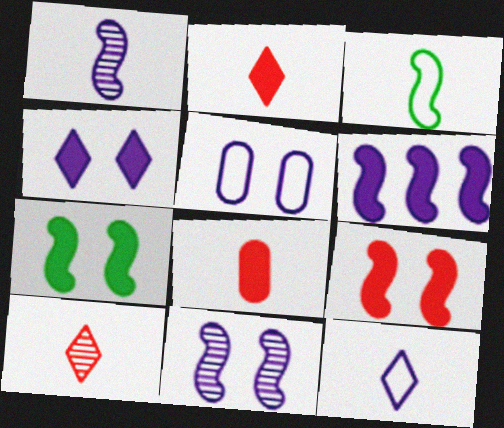[[4, 5, 11]]